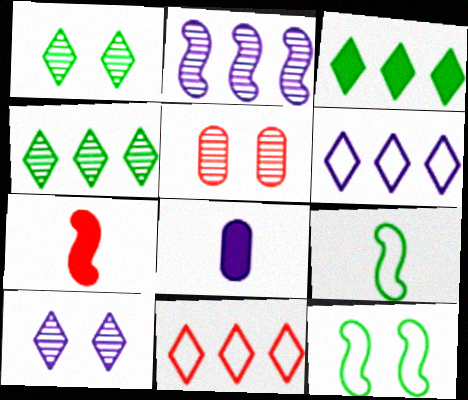[[2, 7, 12], 
[5, 7, 11]]